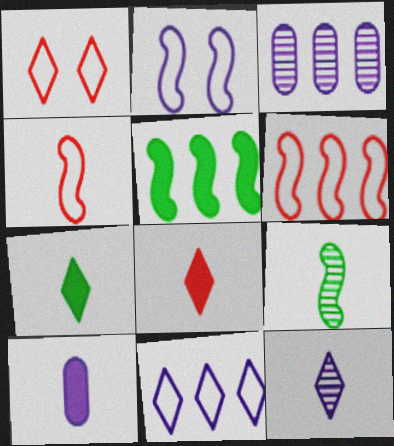[]